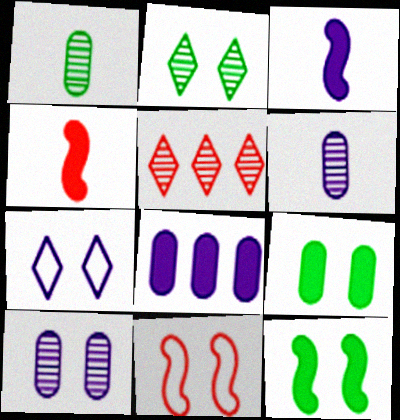[]